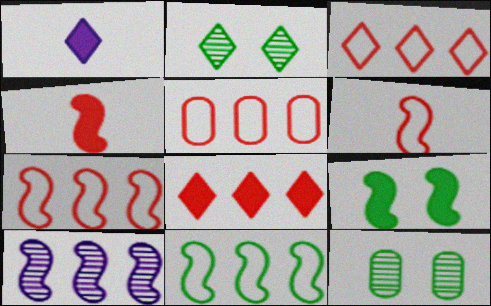[[1, 2, 3], 
[1, 7, 12], 
[3, 5, 7], 
[6, 9, 10]]